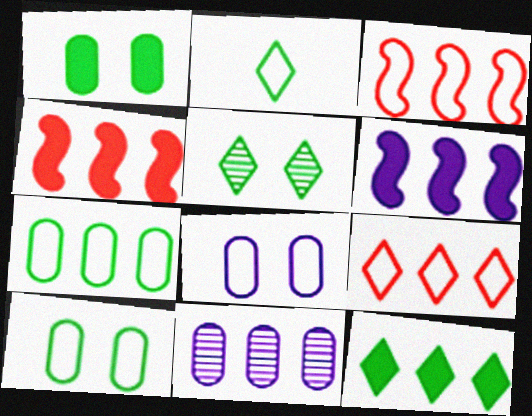[[2, 3, 8], 
[2, 5, 12], 
[3, 11, 12]]